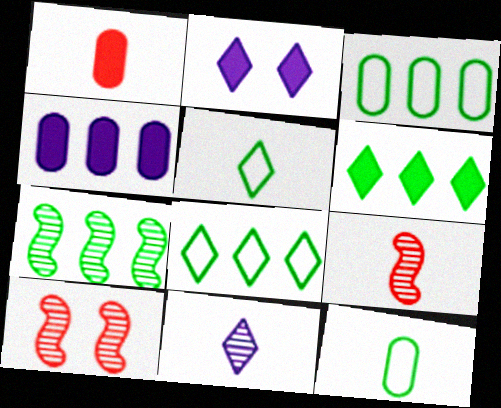[[2, 3, 9], 
[3, 6, 7], 
[4, 5, 10]]